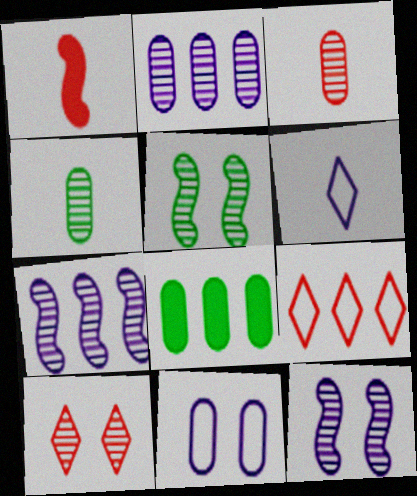[[1, 4, 6], 
[3, 8, 11], 
[4, 7, 10], 
[7, 8, 9]]